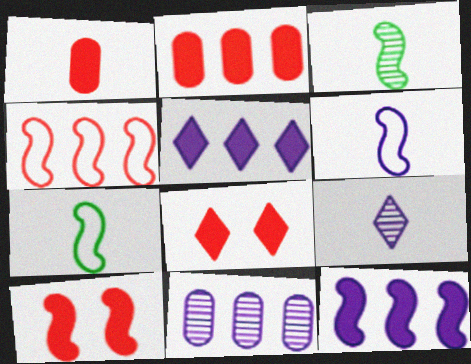[[1, 7, 9], 
[7, 8, 11]]